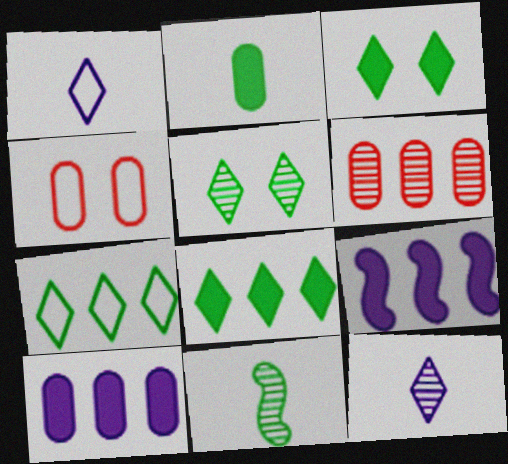[[6, 7, 9]]